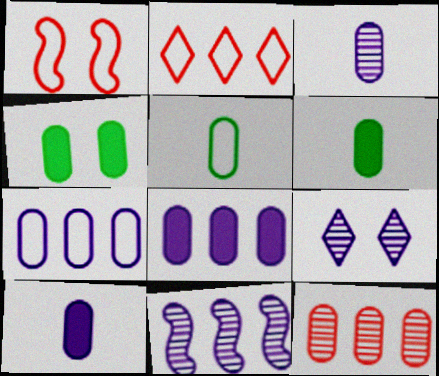[[1, 4, 9], 
[3, 9, 11]]